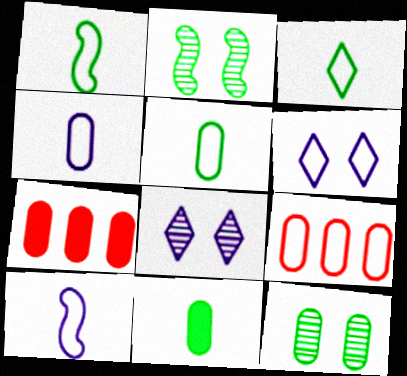[[1, 3, 5], 
[1, 6, 9], 
[1, 7, 8], 
[4, 7, 12]]